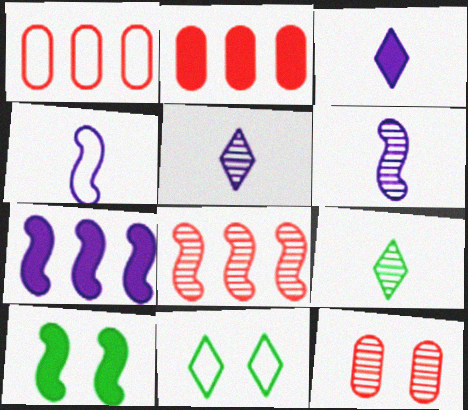[[1, 4, 11], 
[1, 5, 10], 
[2, 3, 10], 
[2, 6, 11], 
[4, 8, 10]]